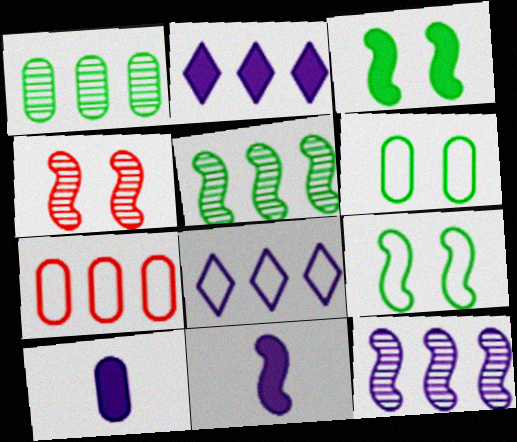[[2, 5, 7]]